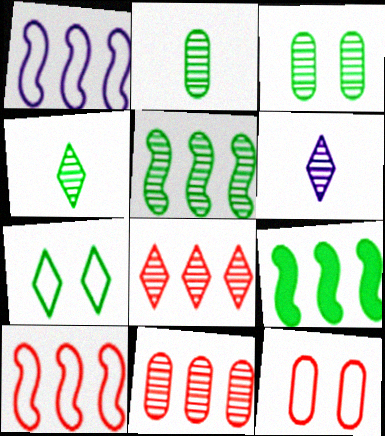[[2, 7, 9], 
[3, 4, 5], 
[6, 9, 12]]